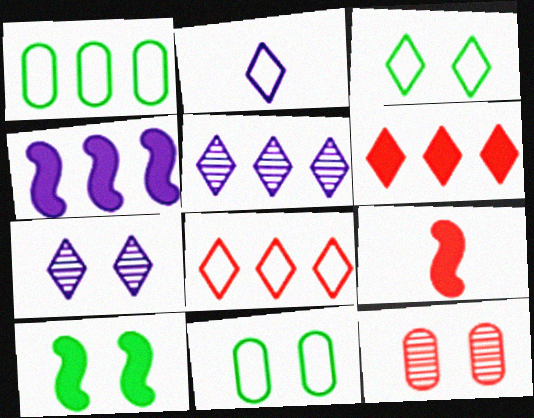[[1, 7, 9], 
[2, 3, 8], 
[4, 9, 10], 
[5, 9, 11], 
[8, 9, 12]]